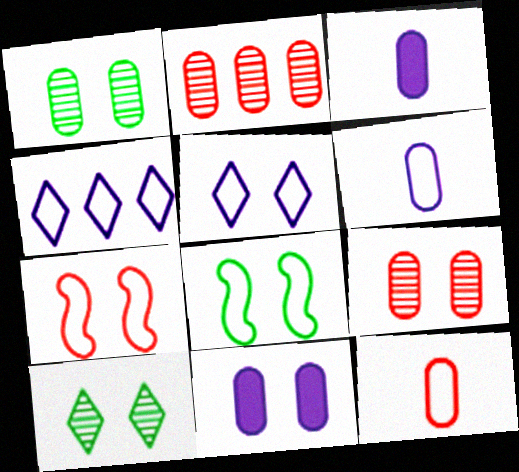[[4, 8, 12], 
[7, 10, 11]]